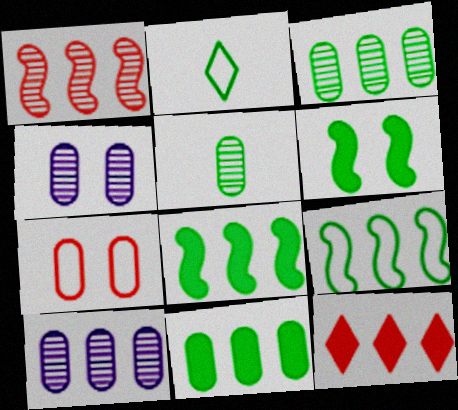[[2, 3, 6], 
[9, 10, 12]]